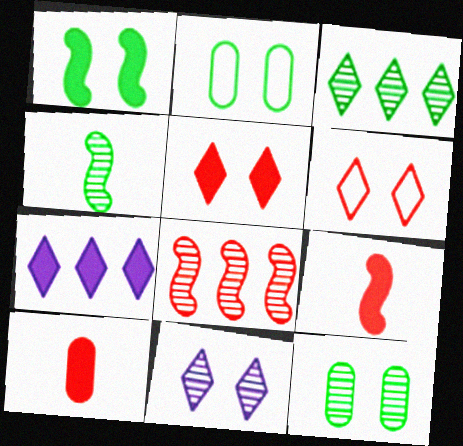[[1, 7, 10], 
[3, 4, 12], 
[6, 8, 10]]